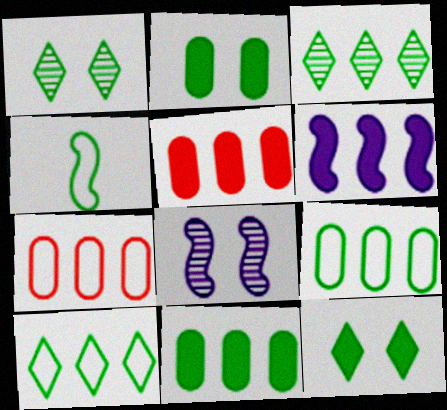[[1, 4, 11], 
[2, 3, 4], 
[3, 6, 7]]